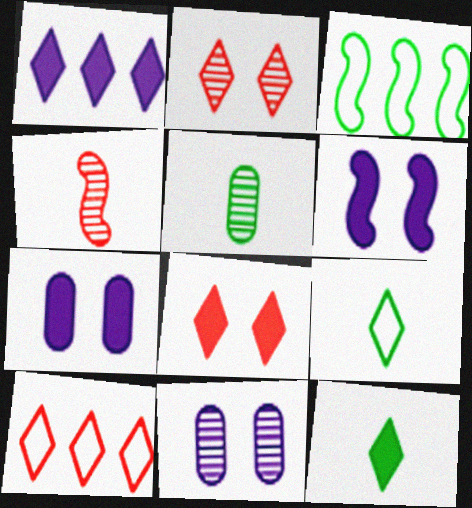[[1, 2, 9], 
[1, 8, 12], 
[3, 4, 6], 
[5, 6, 10]]